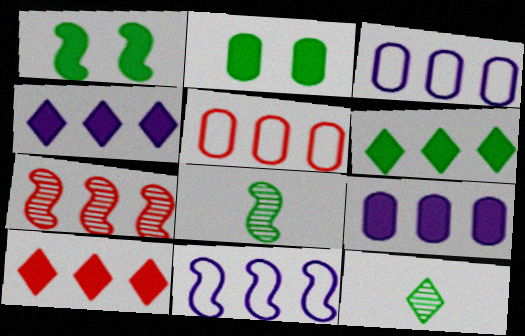[[3, 6, 7], 
[4, 6, 10], 
[5, 7, 10]]